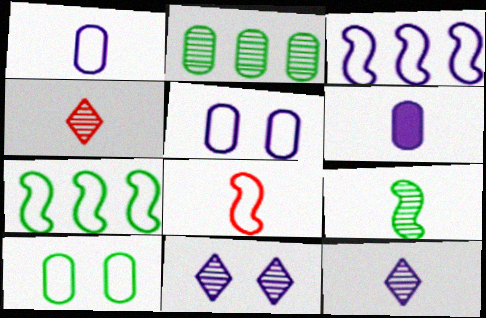[[3, 6, 11]]